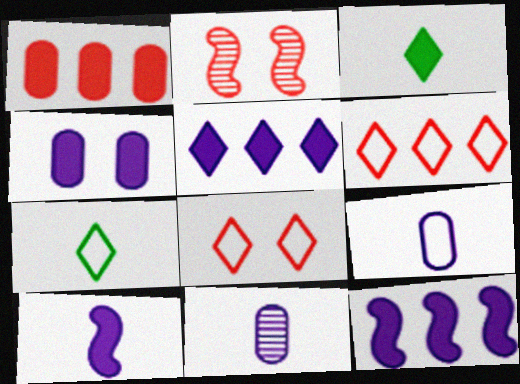[[4, 5, 10]]